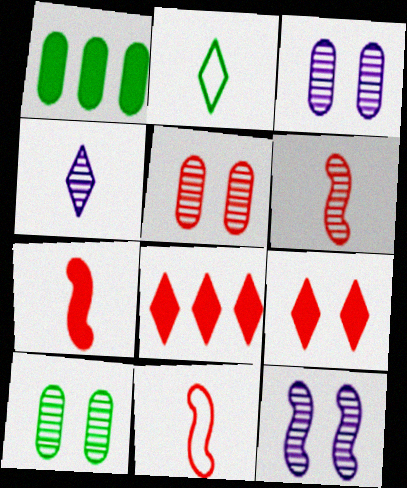[[3, 5, 10], 
[5, 8, 11], 
[6, 7, 11]]